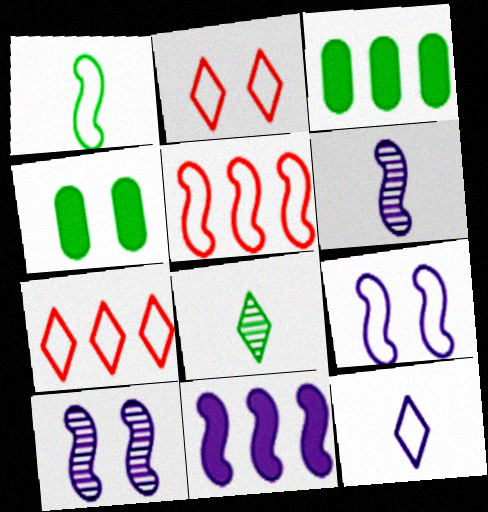[[1, 5, 9], 
[2, 3, 6], 
[2, 4, 10], 
[4, 6, 7], 
[6, 9, 11]]